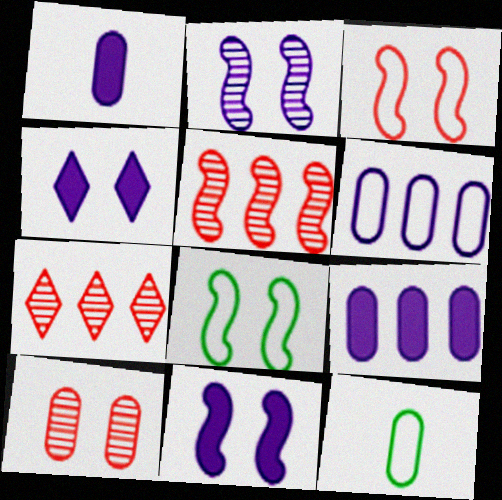[[1, 7, 8], 
[4, 5, 12], 
[4, 8, 10], 
[7, 11, 12], 
[9, 10, 12]]